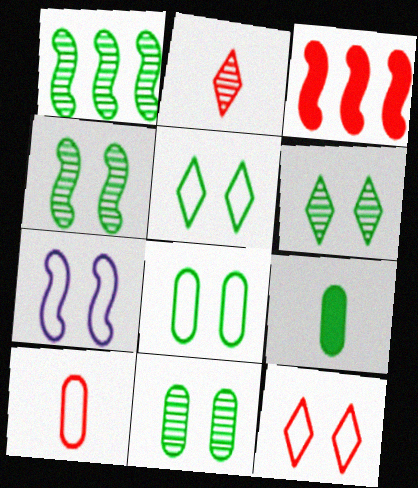[[1, 5, 9], 
[4, 6, 11], 
[7, 8, 12]]